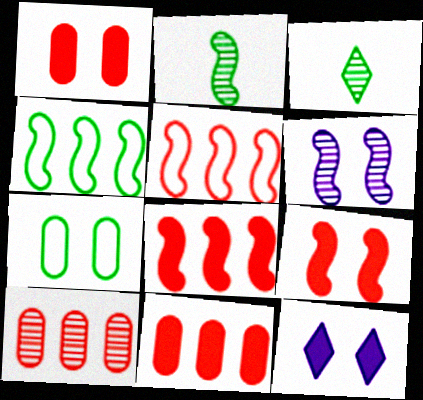[[3, 6, 10]]